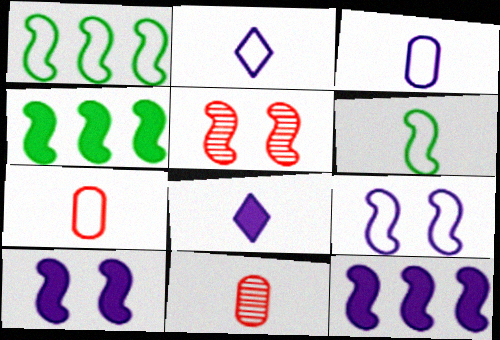[[2, 6, 7], 
[5, 6, 12], 
[6, 8, 11]]